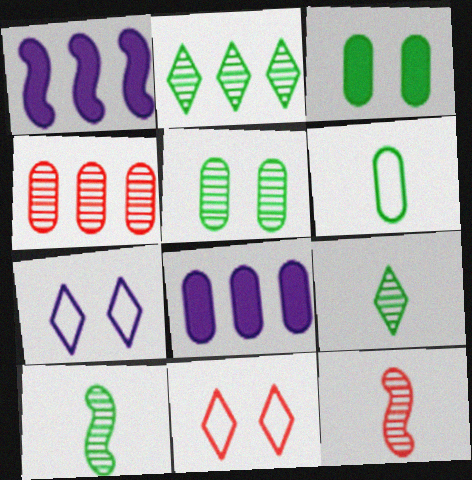[[2, 5, 10], 
[8, 10, 11]]